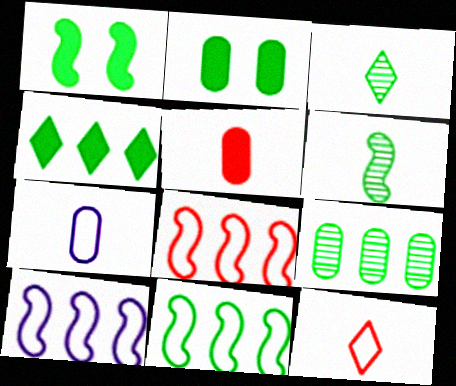[[1, 6, 11], 
[2, 3, 11], 
[4, 9, 11], 
[8, 10, 11]]